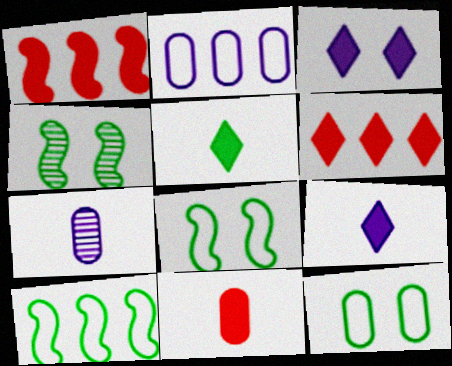[[3, 5, 6], 
[6, 7, 8]]